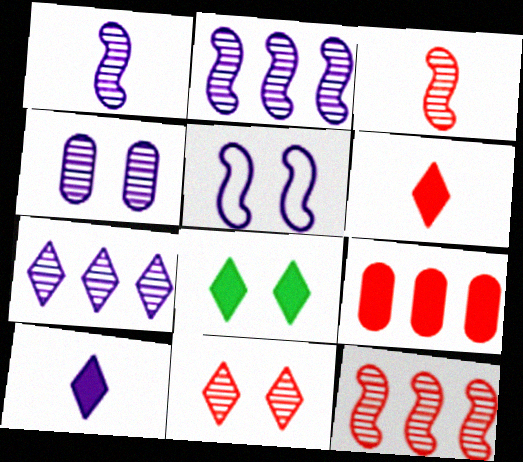[[1, 4, 7]]